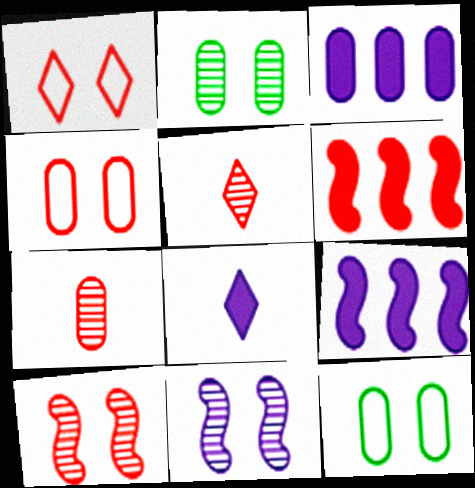[[1, 6, 7], 
[3, 7, 12], 
[4, 5, 6], 
[5, 9, 12]]